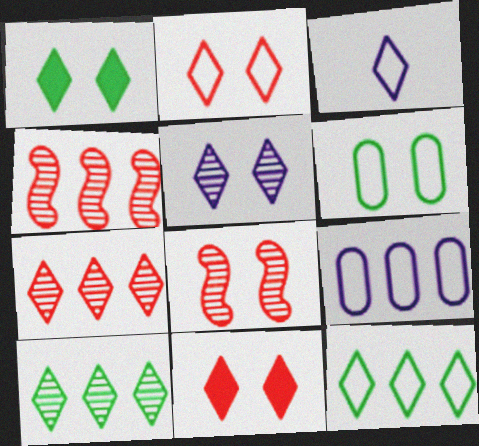[[1, 2, 5], 
[1, 3, 7], 
[2, 3, 12], 
[3, 10, 11]]